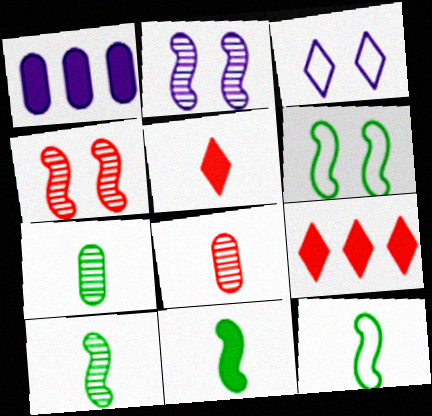[[10, 11, 12]]